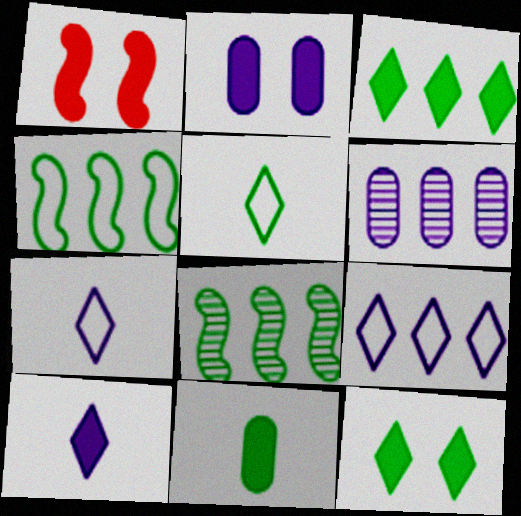[[1, 2, 12], 
[1, 5, 6]]